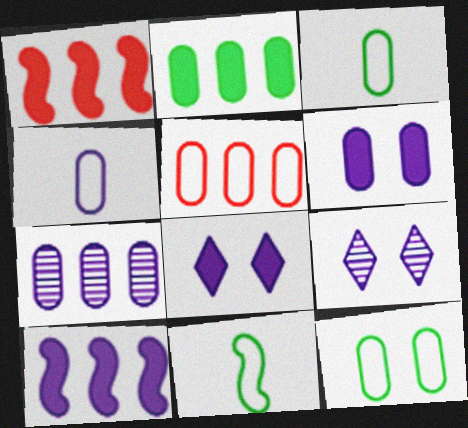[[1, 3, 9], 
[2, 5, 7], 
[4, 5, 12], 
[4, 6, 7], 
[4, 9, 10]]